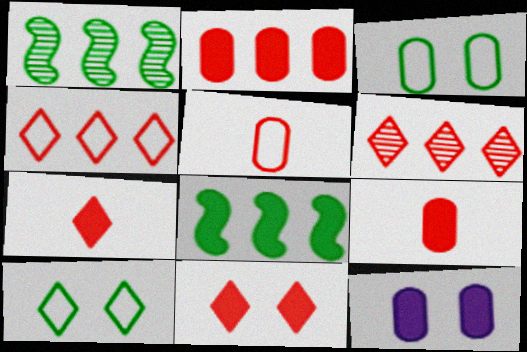[[7, 8, 12]]